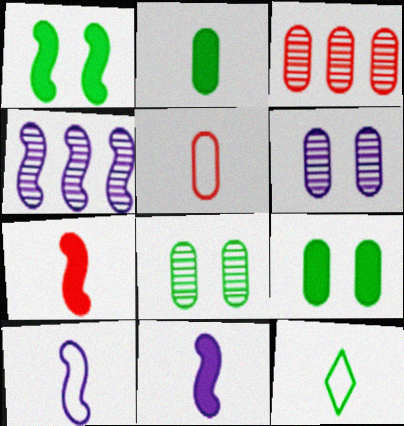[[5, 10, 12]]